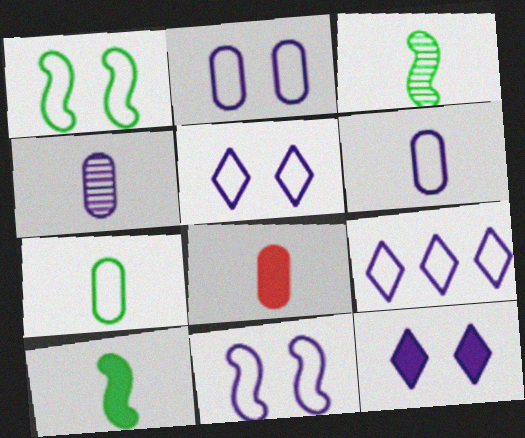[[2, 5, 11], 
[4, 7, 8], 
[6, 9, 11]]